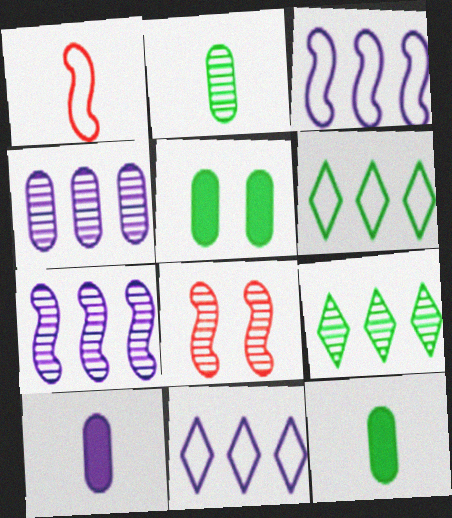[[6, 8, 10], 
[8, 11, 12]]